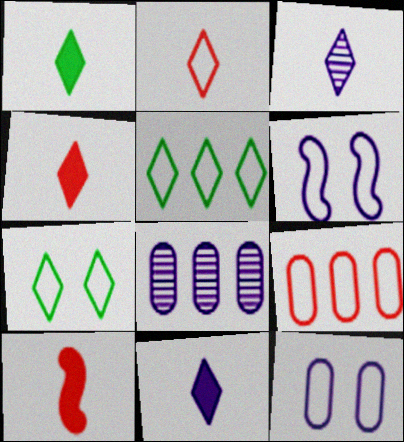[[1, 2, 3], 
[1, 4, 11], 
[6, 8, 11], 
[7, 8, 10]]